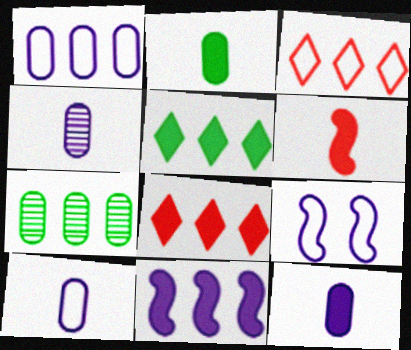[[3, 7, 11], 
[4, 10, 12]]